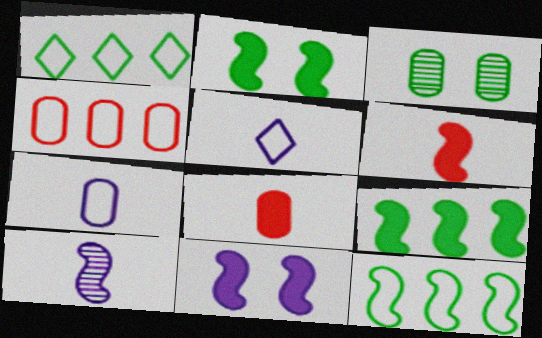[[6, 9, 11]]